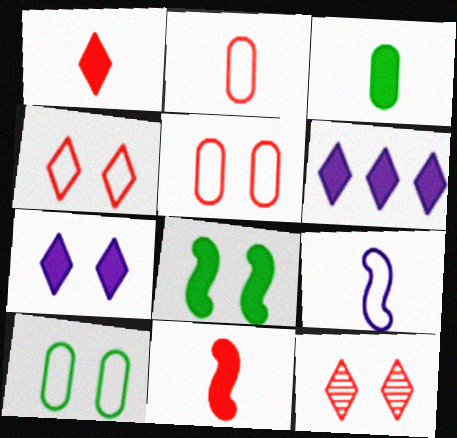[]